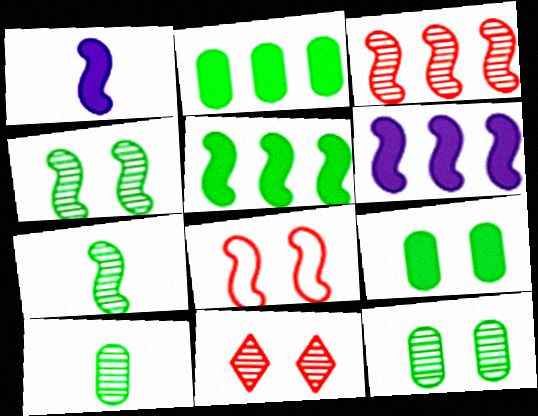[[6, 7, 8]]